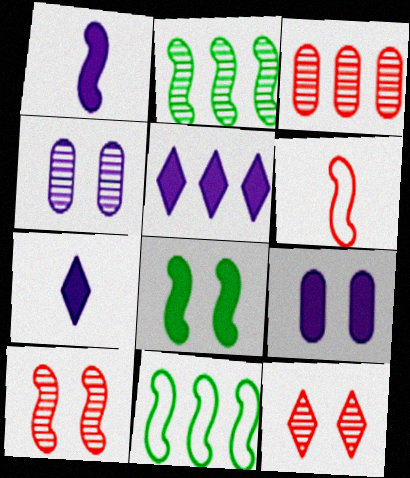[[1, 5, 9], 
[1, 10, 11], 
[3, 5, 11]]